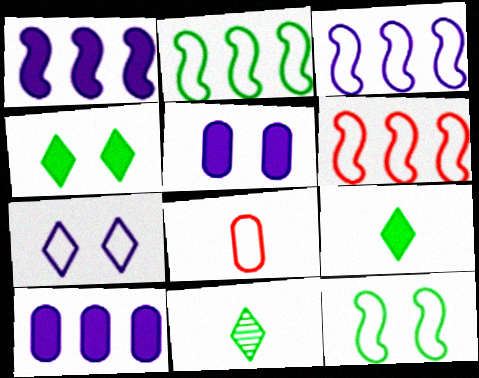[[2, 3, 6], 
[2, 7, 8], 
[5, 6, 11]]